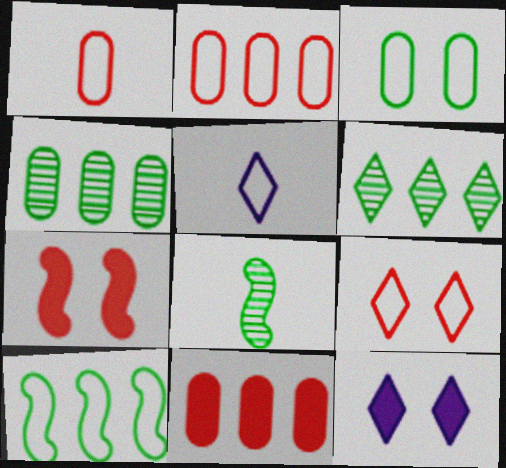[[2, 8, 12], 
[4, 5, 7]]